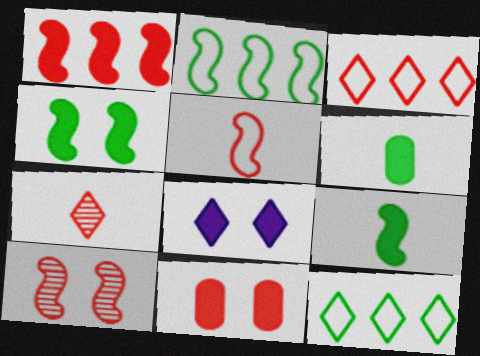[[1, 5, 10], 
[1, 6, 8], 
[4, 8, 11], 
[7, 8, 12]]